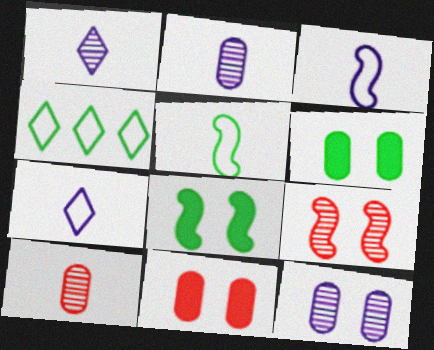[]